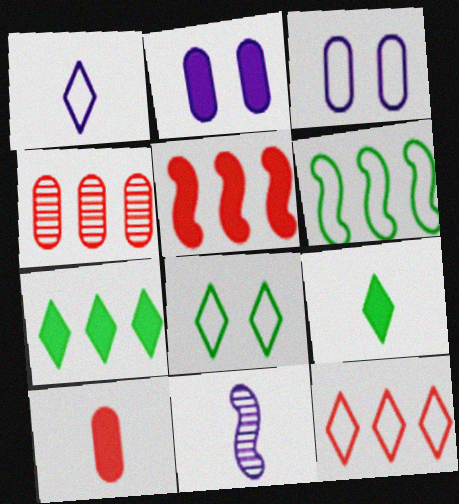[[1, 8, 12], 
[2, 5, 9], 
[4, 5, 12]]